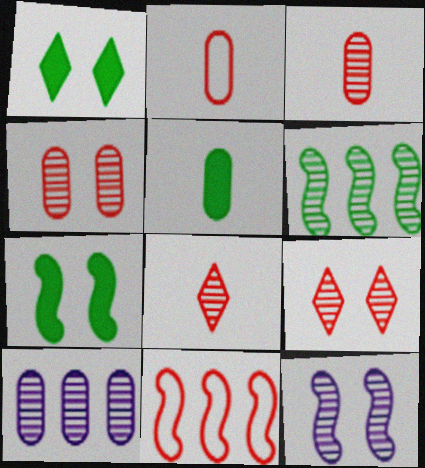[]